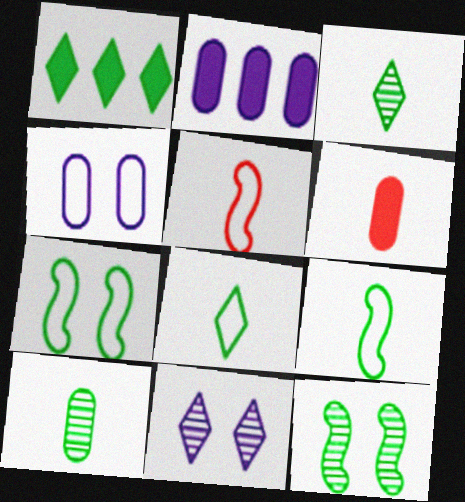[[1, 7, 10]]